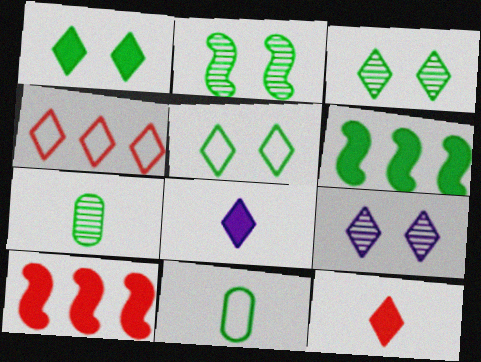[[1, 3, 5], 
[3, 4, 8], 
[3, 6, 11], 
[5, 6, 7], 
[9, 10, 11]]